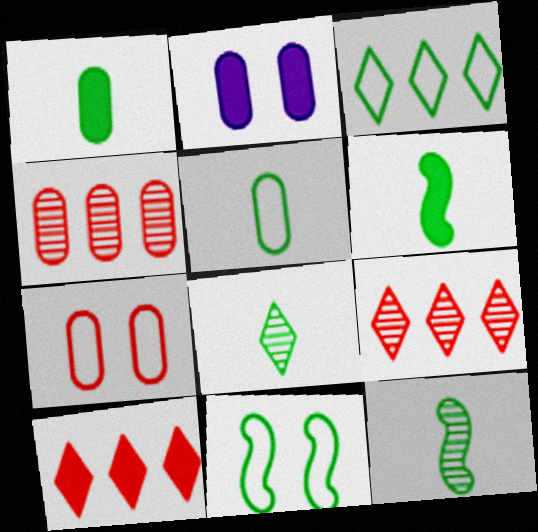[[2, 4, 5], 
[2, 6, 10], 
[3, 5, 11], 
[5, 6, 8]]